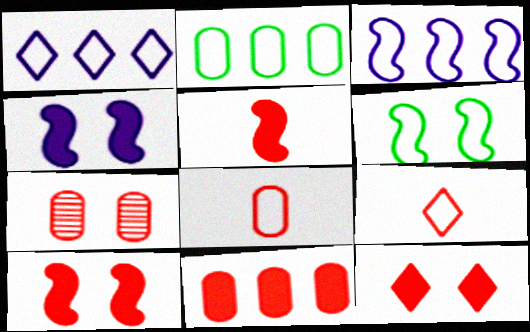[[1, 6, 8], 
[5, 11, 12], 
[7, 8, 11]]